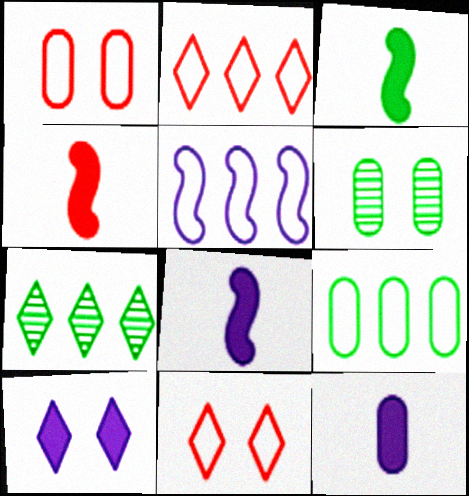[[1, 7, 8], 
[2, 5, 9], 
[2, 6, 8], 
[3, 4, 8]]